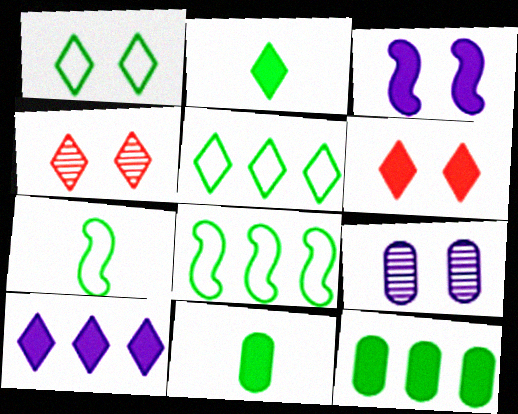[[2, 6, 10]]